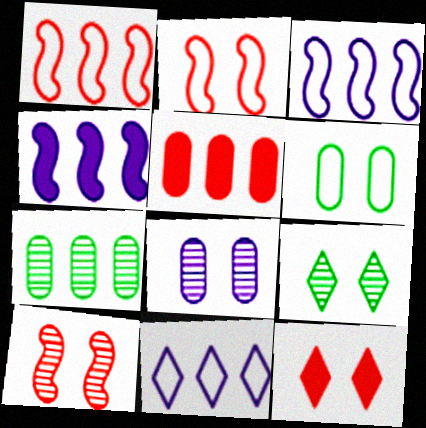[[8, 9, 10]]